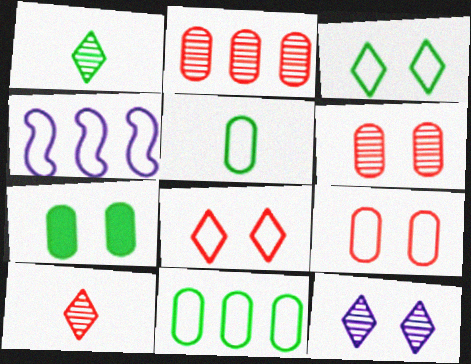[[4, 5, 8], 
[4, 7, 10]]